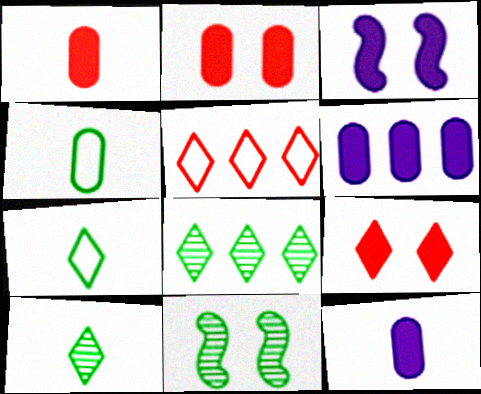[[5, 11, 12]]